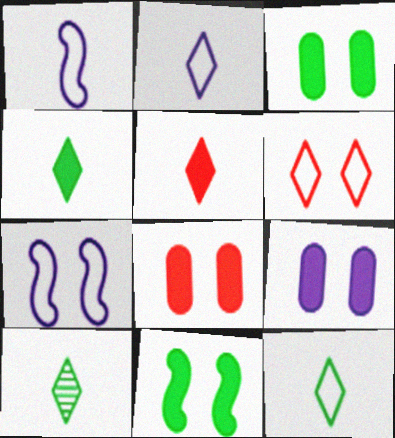[[2, 5, 10], 
[3, 8, 9], 
[4, 10, 12]]